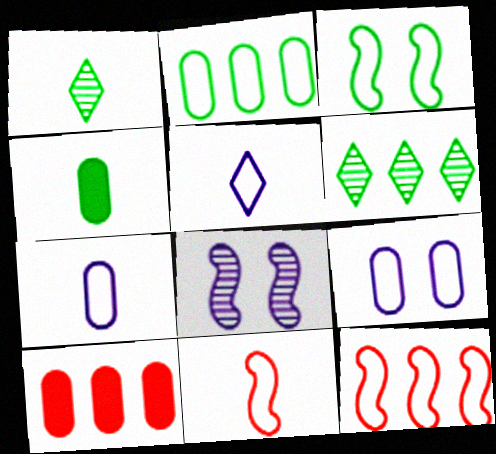[[3, 4, 6]]